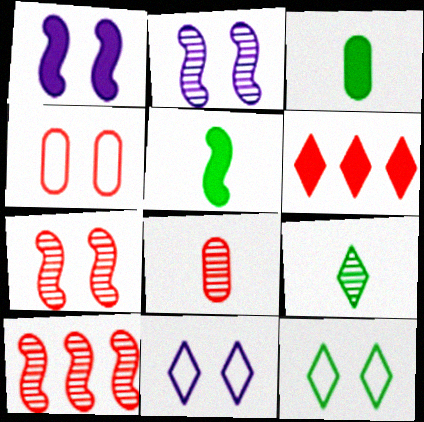[[1, 3, 6], 
[3, 10, 11], 
[6, 9, 11]]